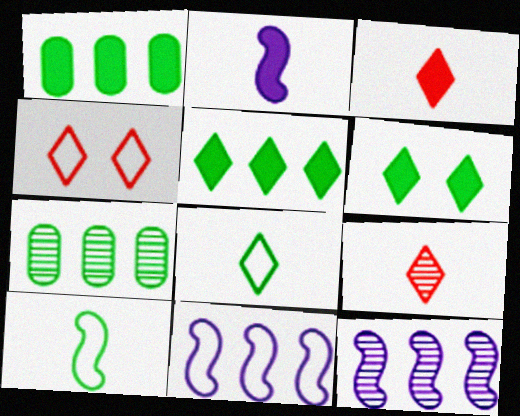[[2, 4, 7], 
[6, 7, 10]]